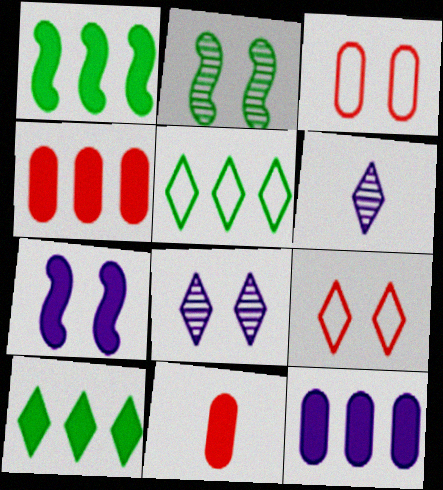[[1, 3, 6], 
[6, 9, 10], 
[7, 10, 11]]